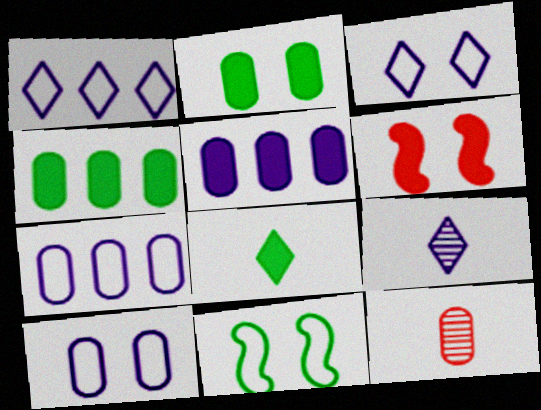[[2, 7, 12], 
[4, 10, 12], 
[5, 6, 8]]